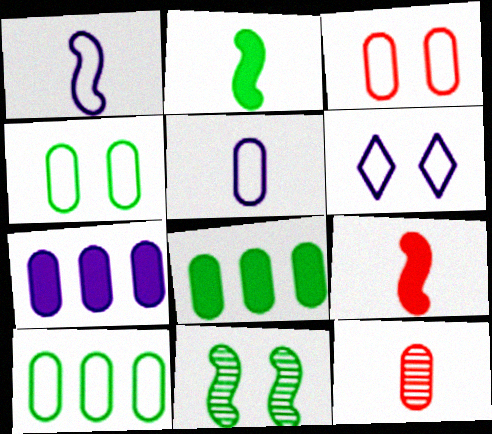[[3, 5, 10], 
[4, 7, 12]]